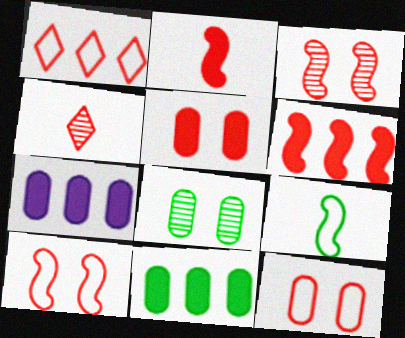[[4, 6, 12]]